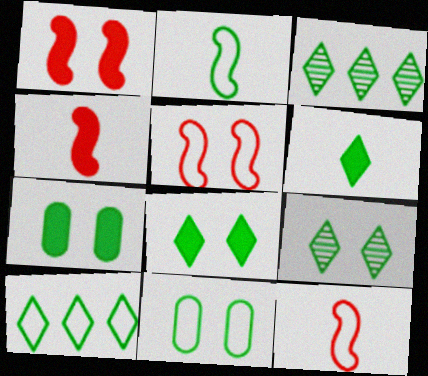[[2, 3, 7], 
[2, 10, 11], 
[6, 9, 10]]